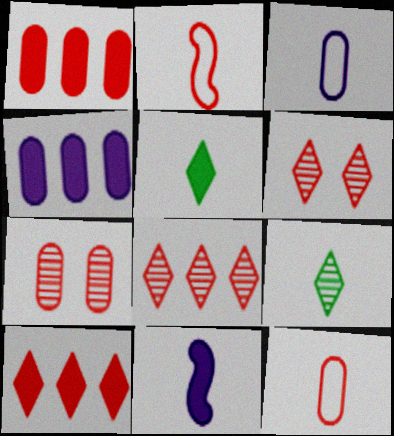[[1, 2, 6], 
[1, 7, 12], 
[2, 7, 10], 
[9, 11, 12]]